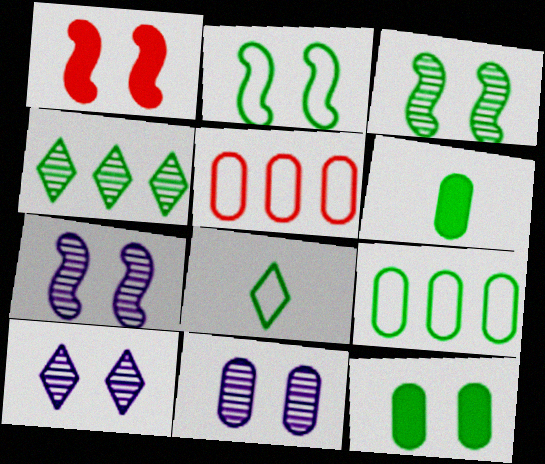[[1, 2, 7], 
[2, 4, 6], 
[2, 8, 9], 
[5, 6, 11], 
[7, 10, 11]]